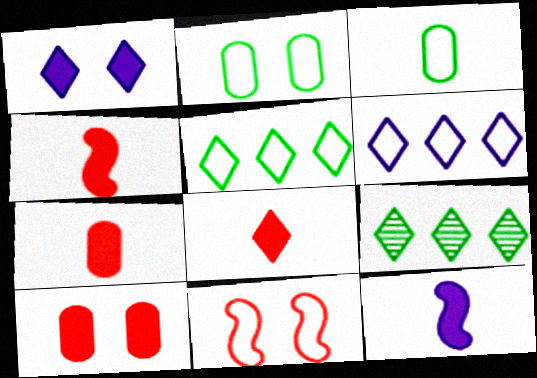[[3, 6, 11], 
[4, 7, 8]]